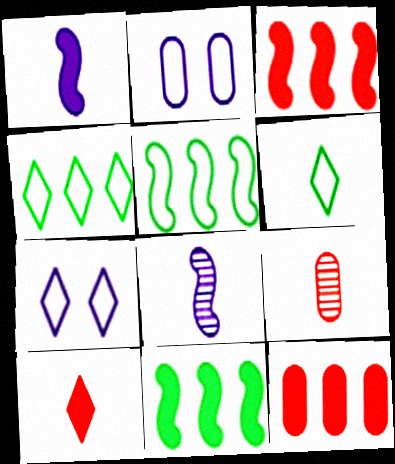[[1, 6, 9], 
[7, 9, 11]]